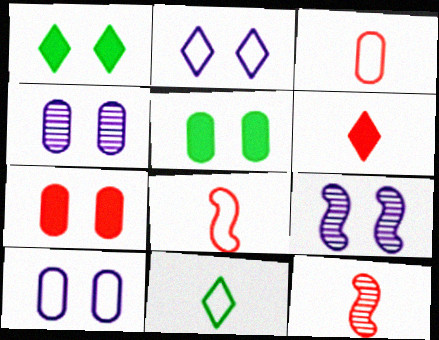[[3, 6, 12]]